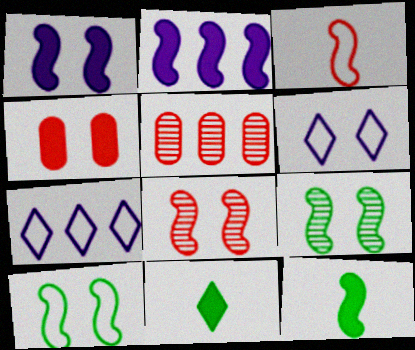[[1, 8, 10], 
[2, 3, 9], 
[2, 4, 11], 
[4, 6, 9], 
[5, 6, 12]]